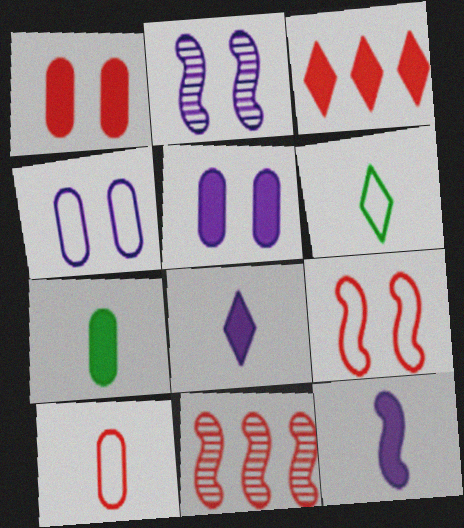[[5, 6, 11]]